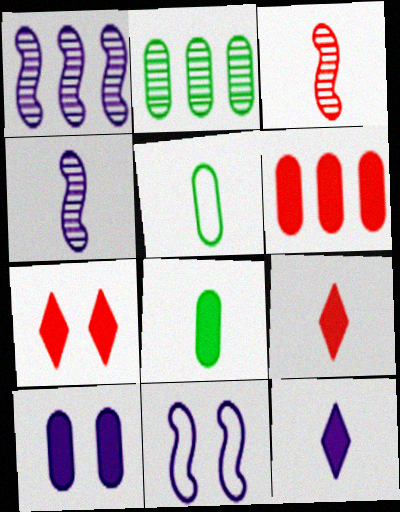[[1, 5, 7], 
[2, 9, 11], 
[3, 5, 12], 
[4, 5, 9], 
[6, 8, 10]]